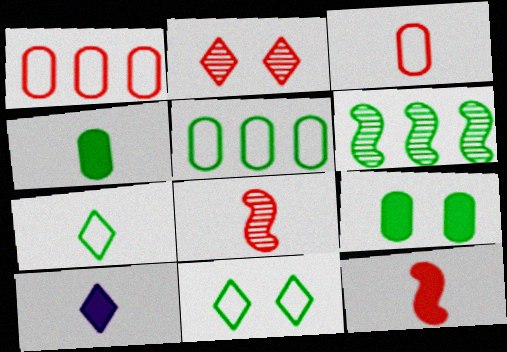[[1, 2, 12], 
[4, 6, 11], 
[4, 10, 12], 
[6, 7, 9]]